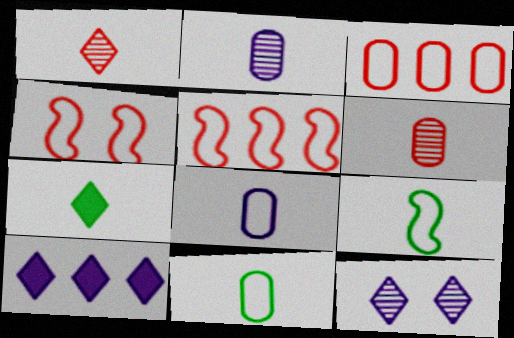[]